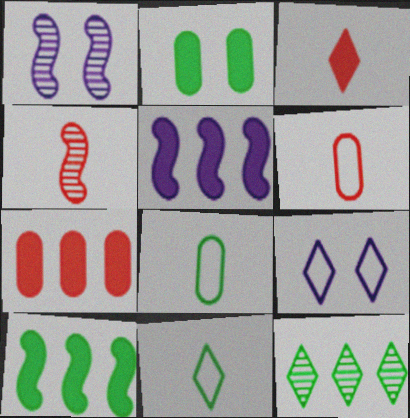[[1, 7, 11], 
[2, 3, 5], 
[3, 4, 6], 
[3, 9, 12]]